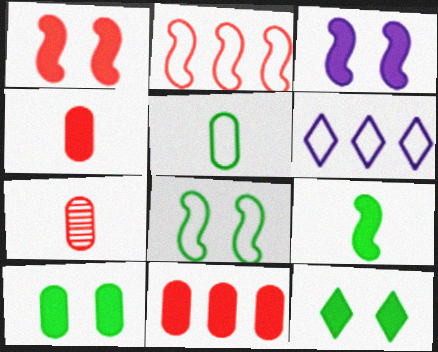[]